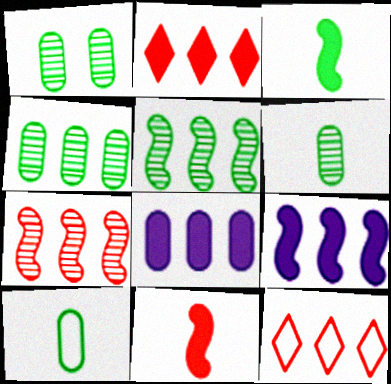[[1, 4, 6], 
[4, 9, 12], 
[5, 8, 12]]